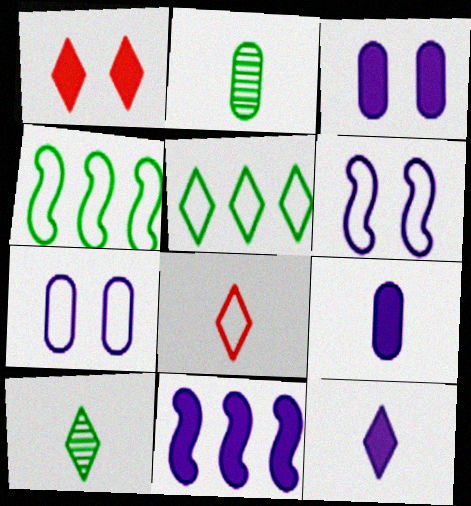[[3, 11, 12], 
[4, 7, 8], 
[8, 10, 12]]